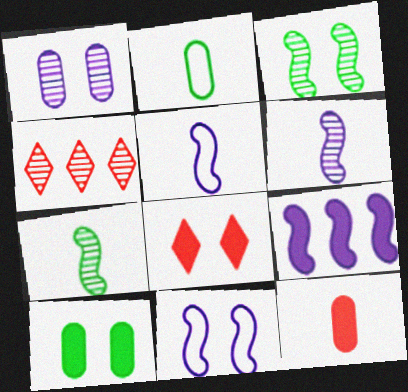[[1, 4, 7], 
[4, 5, 10], 
[6, 9, 11]]